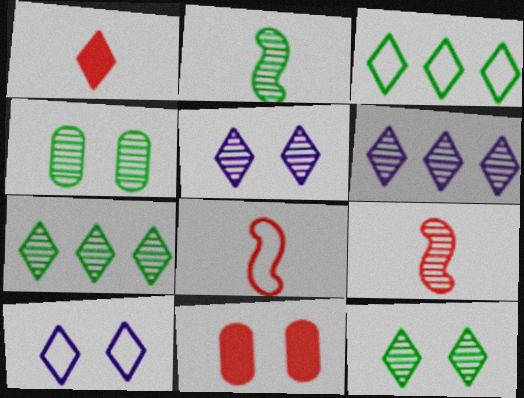[[1, 3, 5], 
[1, 7, 10], 
[2, 4, 7], 
[4, 6, 9]]